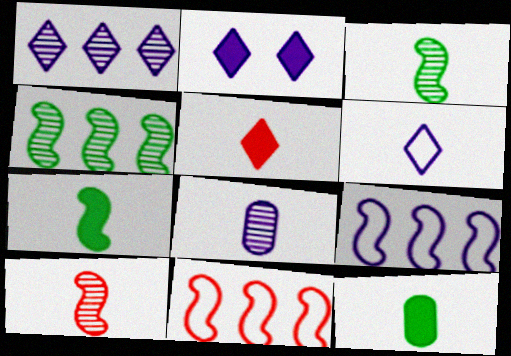[[1, 2, 6], 
[2, 8, 9], 
[6, 10, 12]]